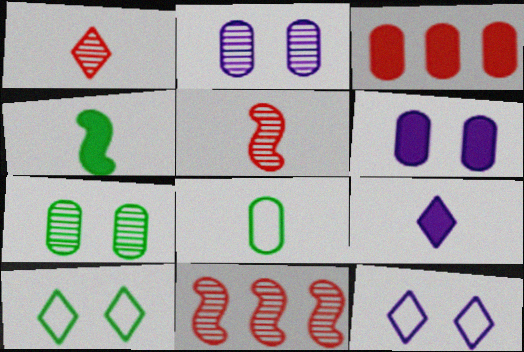[[2, 3, 8], 
[5, 8, 9]]